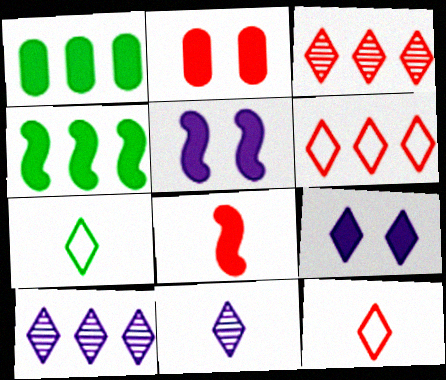[[1, 8, 9], 
[3, 7, 9], 
[4, 5, 8]]